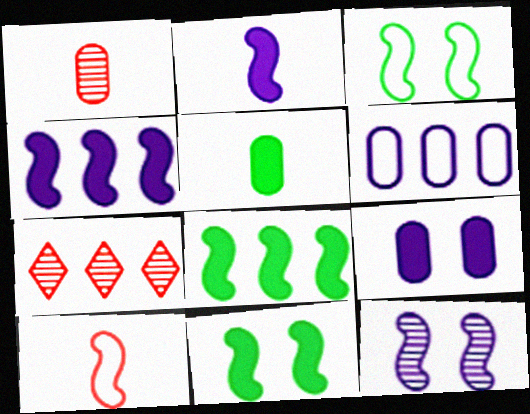[[6, 7, 8], 
[8, 10, 12]]